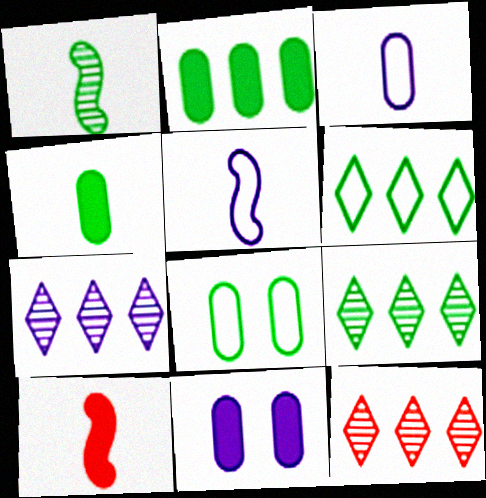[[1, 5, 10], 
[5, 7, 11], 
[7, 8, 10], 
[7, 9, 12]]